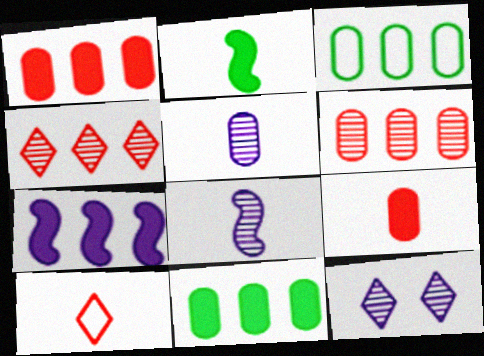[[2, 5, 10], 
[3, 4, 7]]